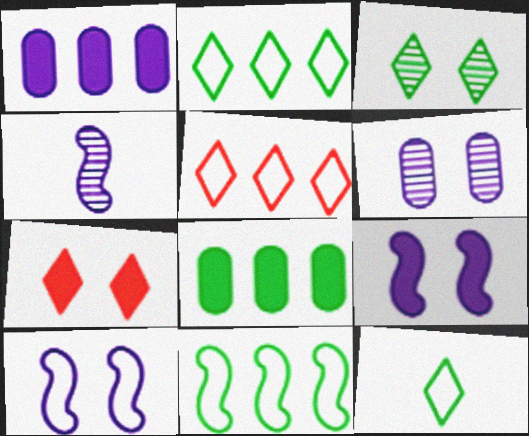[]